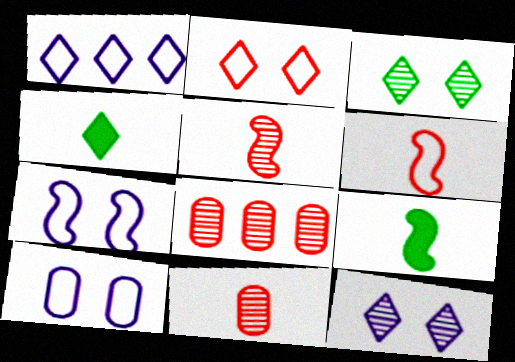[[4, 7, 8]]